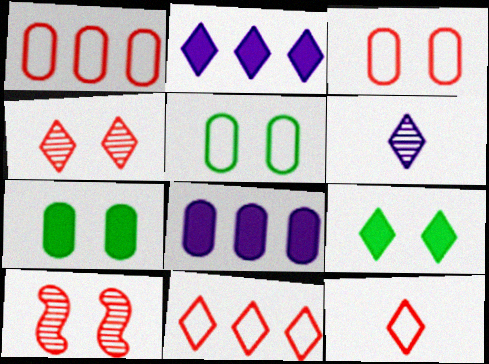[[6, 9, 11]]